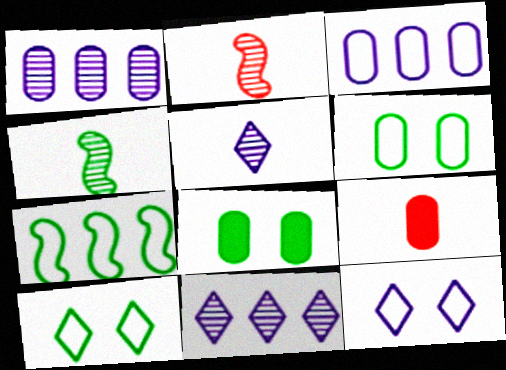[[1, 6, 9]]